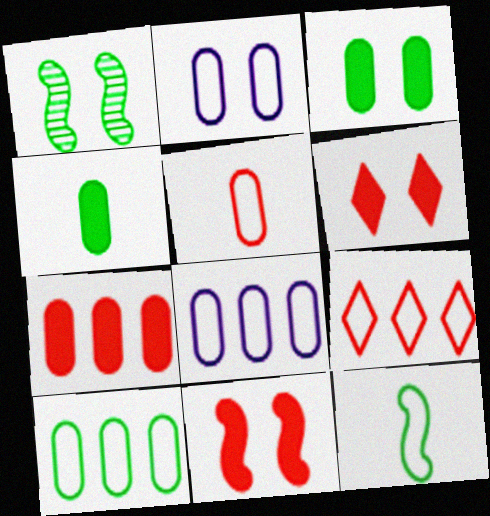[[1, 2, 6], 
[2, 5, 10], 
[2, 9, 12]]